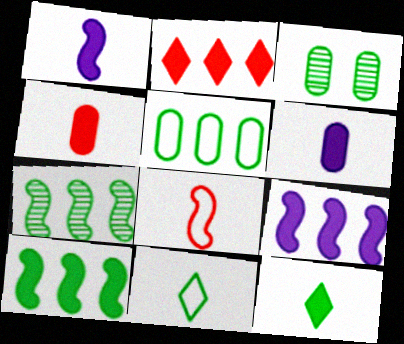[[1, 4, 12], 
[3, 10, 11]]